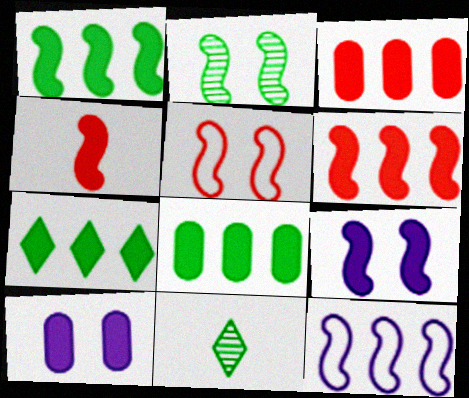[[1, 4, 9], 
[1, 7, 8], 
[2, 4, 12], 
[2, 5, 9], 
[4, 7, 10]]